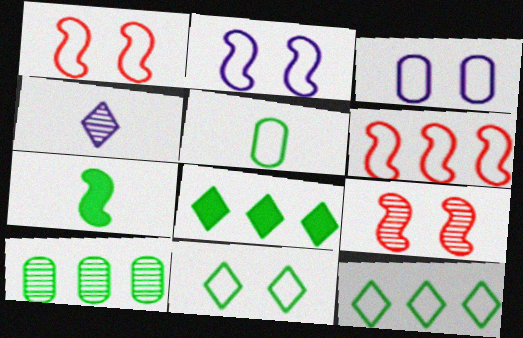[[1, 3, 11], 
[4, 9, 10], 
[7, 10, 11]]